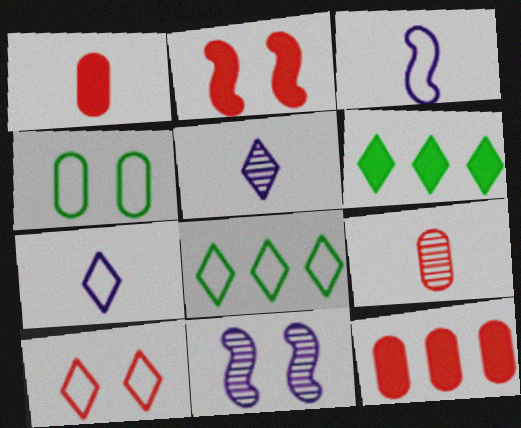[[1, 8, 11], 
[5, 6, 10], 
[7, 8, 10]]